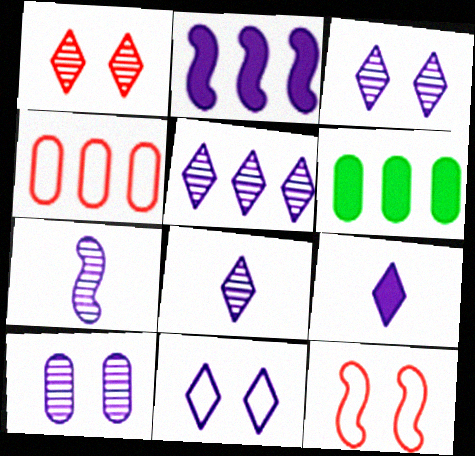[[3, 5, 8], 
[5, 7, 10], 
[5, 9, 11], 
[6, 8, 12]]